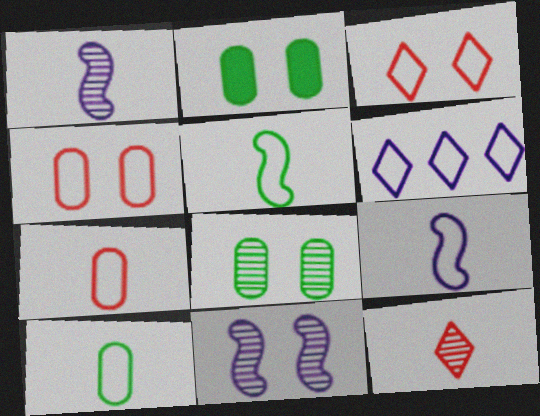[[2, 3, 11], 
[4, 5, 6]]